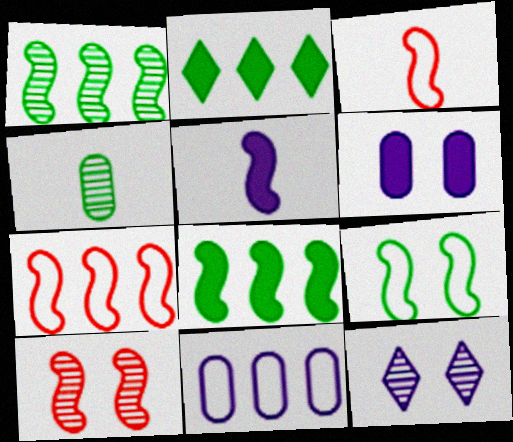[[2, 4, 9], 
[5, 11, 12]]